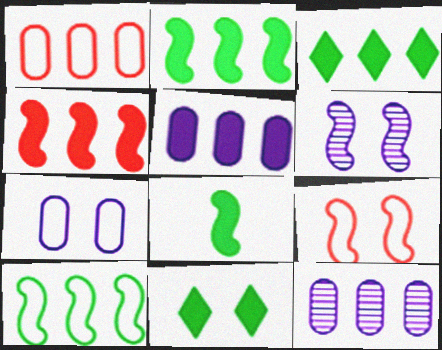[[3, 4, 5]]